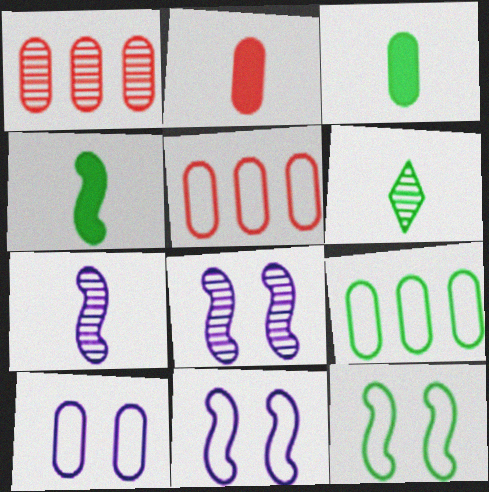[[1, 3, 10], 
[1, 6, 8]]